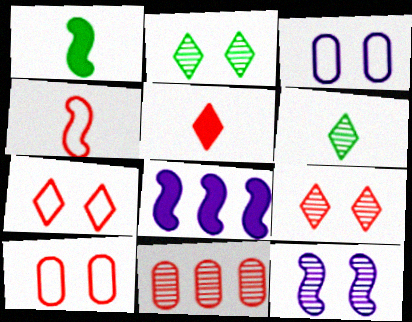[[6, 8, 10], 
[6, 11, 12]]